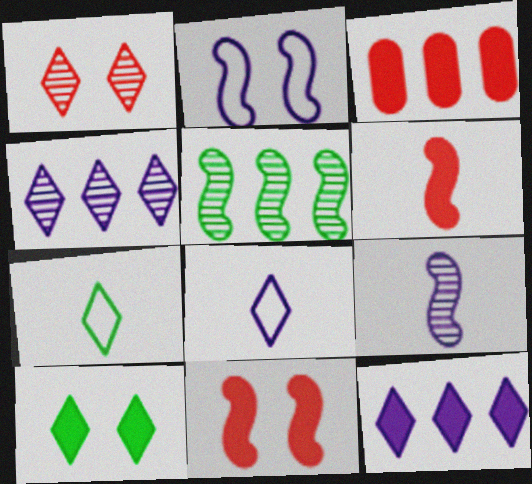[[1, 7, 12], 
[2, 5, 6]]